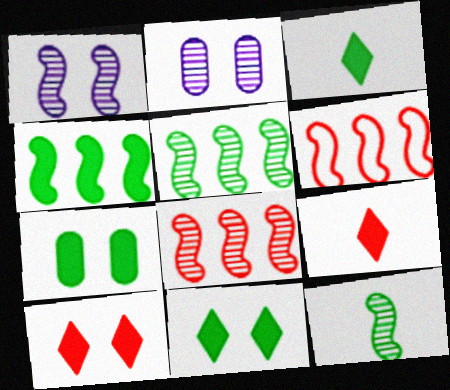[[1, 8, 12], 
[2, 3, 6], 
[3, 4, 7]]